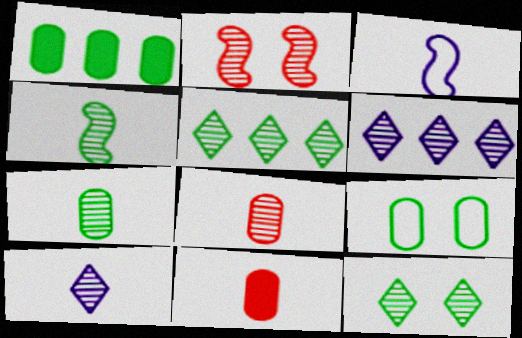[[1, 7, 9], 
[2, 6, 7], 
[4, 8, 10]]